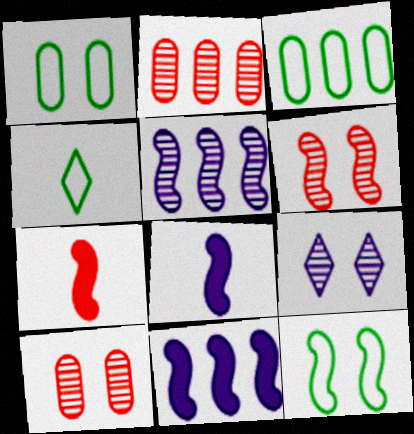[[3, 4, 12], 
[3, 7, 9], 
[4, 10, 11], 
[5, 7, 12]]